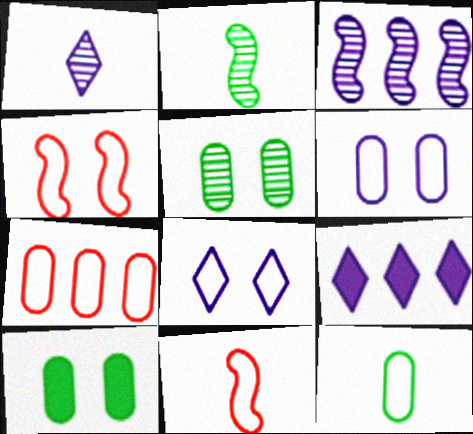[[1, 8, 9], 
[5, 9, 11], 
[6, 7, 12]]